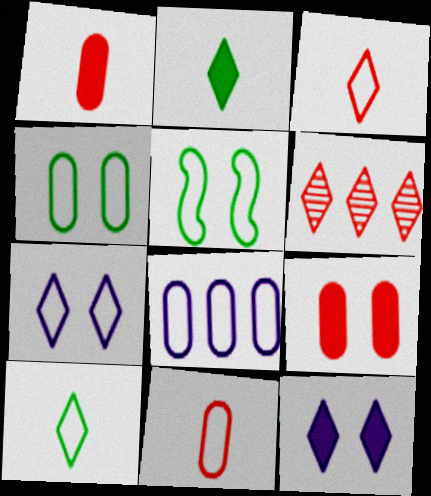[[2, 6, 7], 
[3, 5, 8], 
[4, 8, 11], 
[6, 10, 12]]